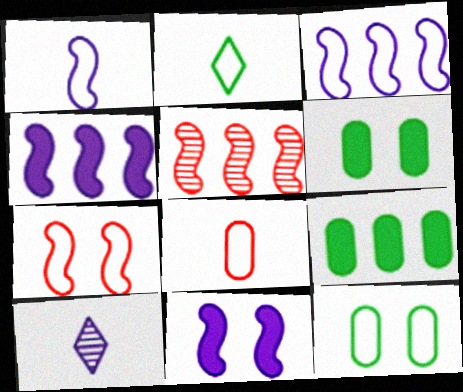[[1, 2, 8], 
[7, 9, 10]]